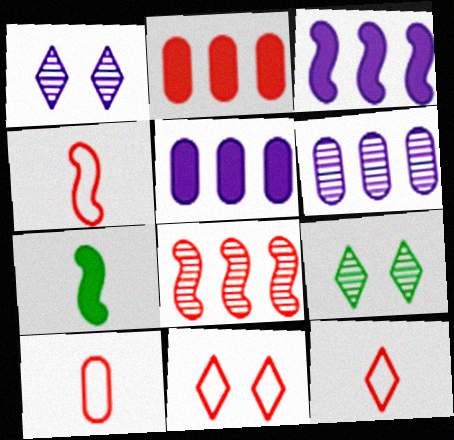[[3, 9, 10], 
[4, 5, 9], 
[4, 10, 12], 
[6, 7, 11]]